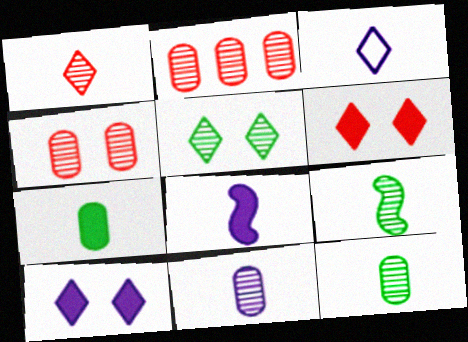[[1, 9, 11], 
[3, 8, 11]]